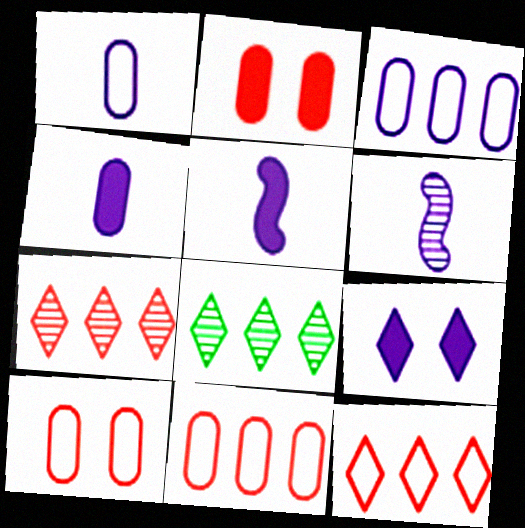[[3, 6, 9], 
[5, 8, 10]]